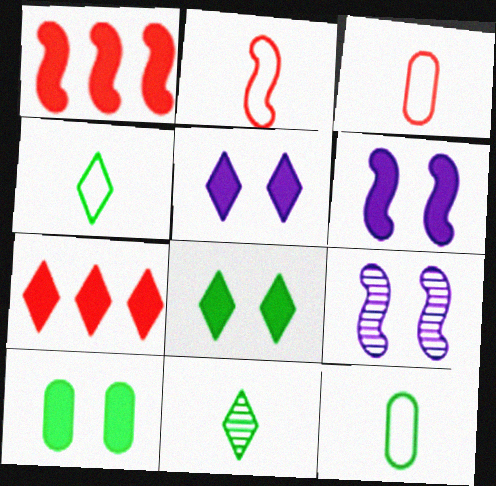[[7, 9, 12]]